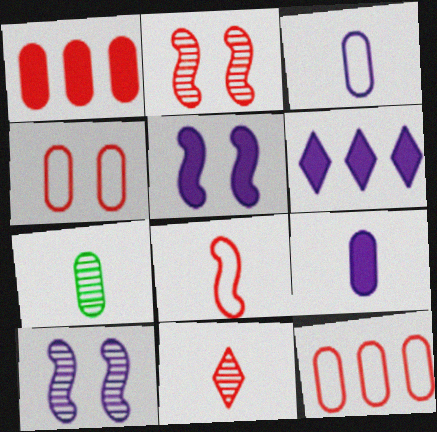[[3, 6, 10], 
[5, 6, 9]]